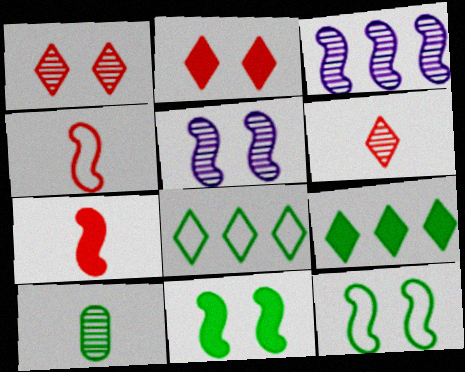[[1, 3, 10], 
[3, 4, 11], 
[3, 7, 12], 
[8, 10, 11], 
[9, 10, 12]]